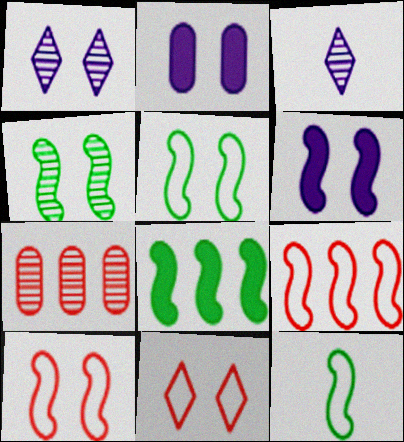[[2, 4, 11], 
[3, 4, 7], 
[4, 6, 10], 
[4, 8, 12]]